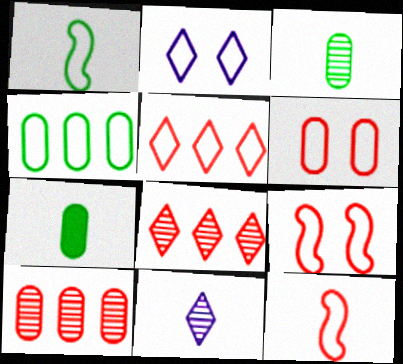[[2, 4, 12], 
[5, 6, 12], 
[7, 11, 12]]